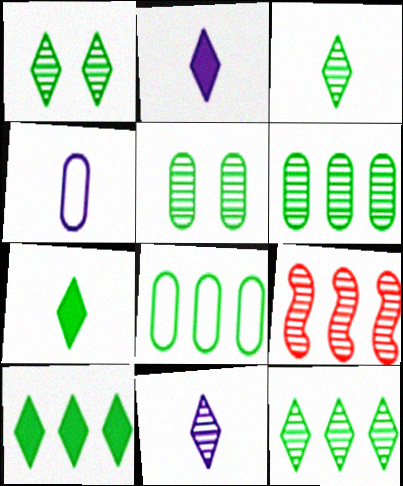[[1, 3, 12], 
[5, 9, 11]]